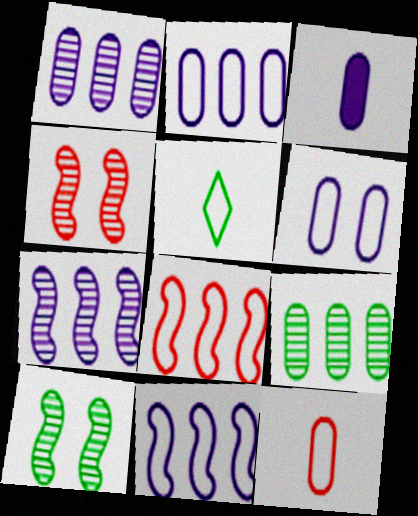[[1, 3, 6], 
[5, 6, 8]]